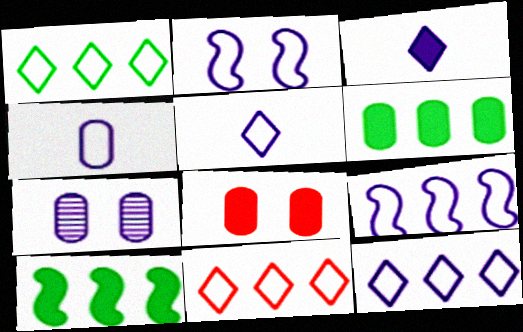[[1, 11, 12], 
[2, 4, 12], 
[3, 7, 9], 
[3, 8, 10]]